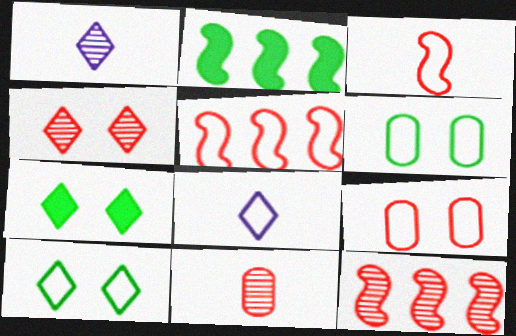[[1, 2, 9], 
[4, 11, 12], 
[5, 6, 8]]